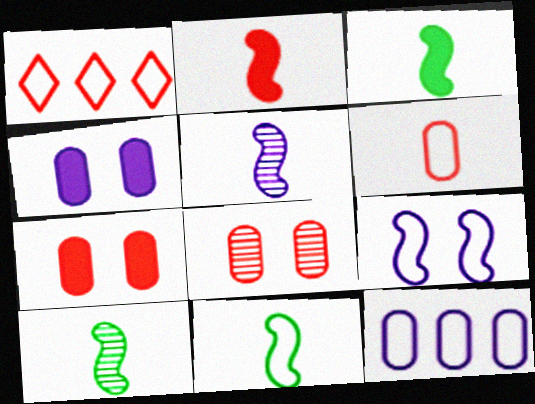[[1, 2, 8], 
[1, 4, 10], 
[2, 5, 11], 
[3, 10, 11]]